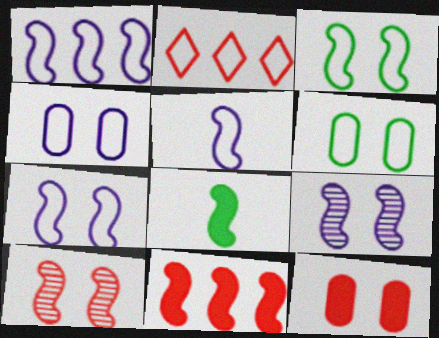[[1, 5, 7], 
[1, 8, 10], 
[2, 5, 6]]